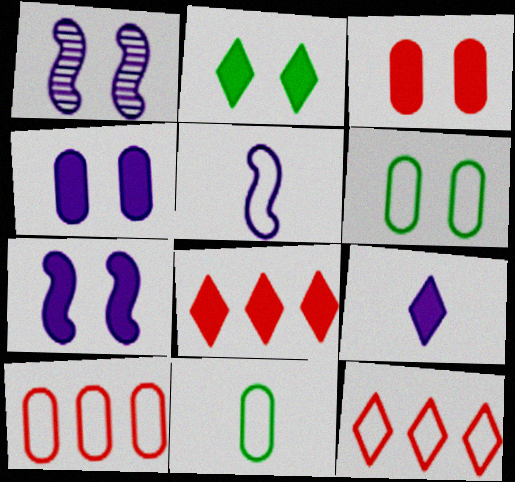[[1, 8, 11], 
[2, 3, 7], 
[2, 8, 9], 
[5, 6, 12]]